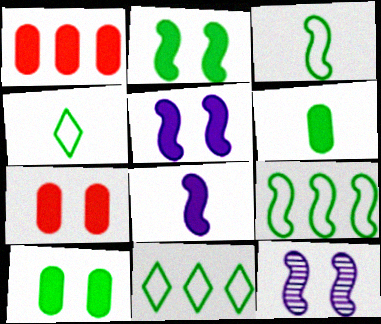[[1, 4, 12]]